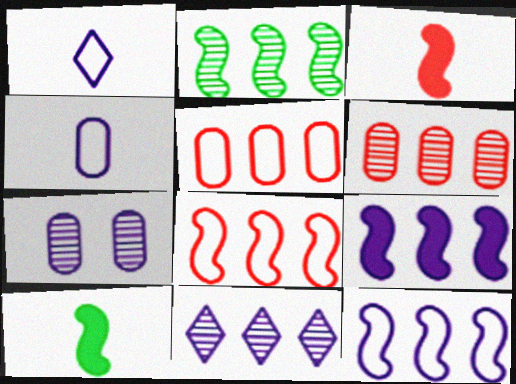[[1, 7, 9], 
[2, 6, 11], 
[2, 8, 9]]